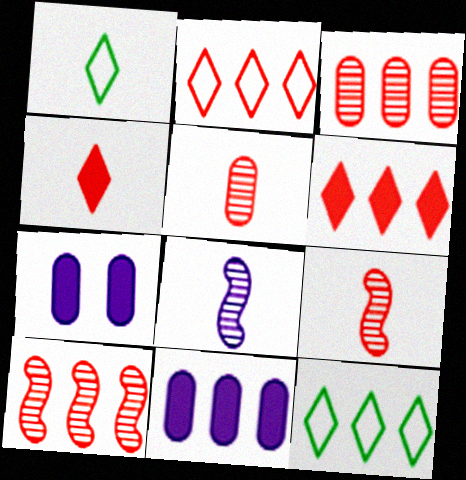[[1, 7, 10], 
[7, 9, 12], 
[10, 11, 12]]